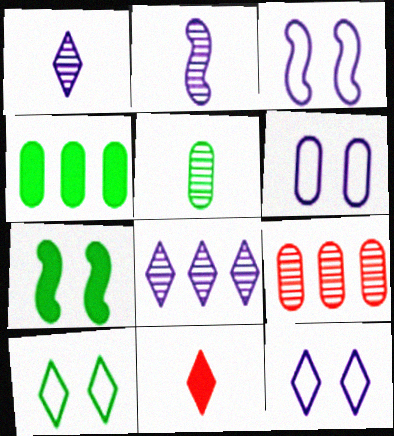[[3, 6, 12], 
[8, 10, 11]]